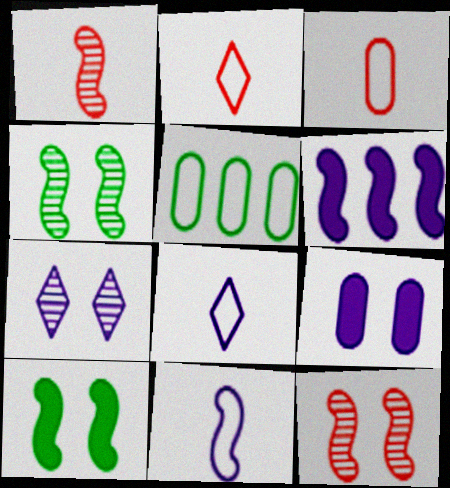[]